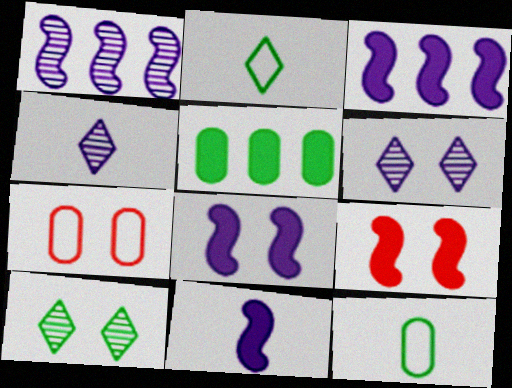[[3, 8, 11], 
[7, 8, 10]]